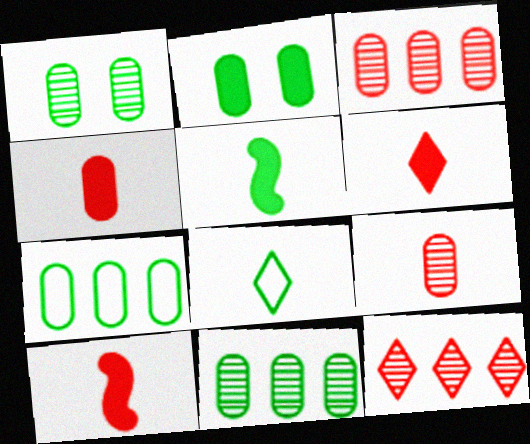[[4, 6, 10]]